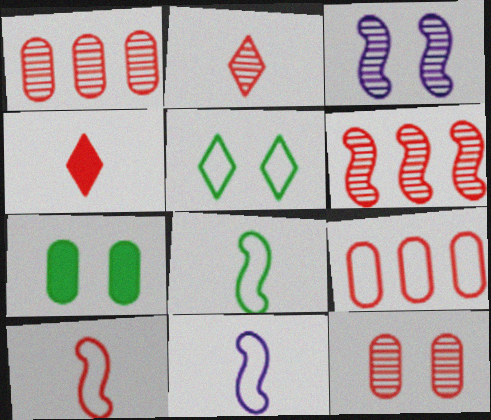[[2, 6, 12], 
[5, 9, 11], 
[8, 10, 11]]